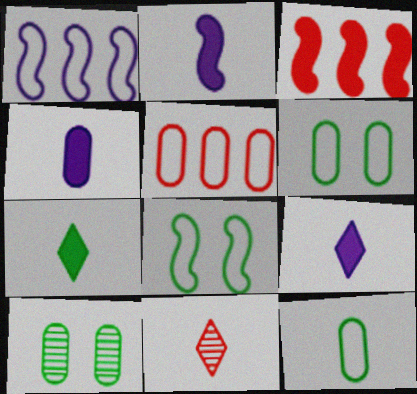[[2, 4, 9], 
[2, 11, 12], 
[4, 5, 10]]